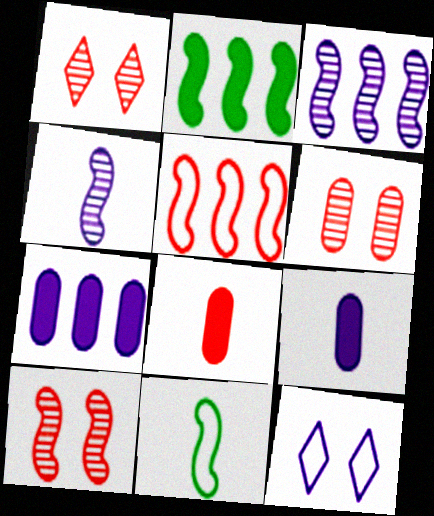[[1, 5, 8], 
[1, 6, 10], 
[1, 7, 11], 
[2, 3, 5], 
[3, 9, 12], 
[4, 7, 12]]